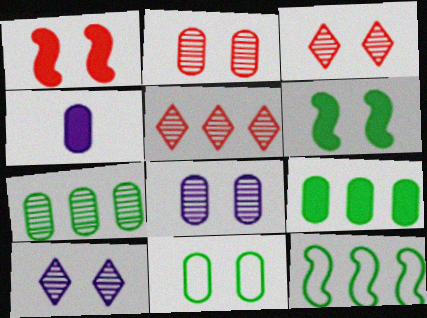[[1, 10, 11], 
[3, 4, 12]]